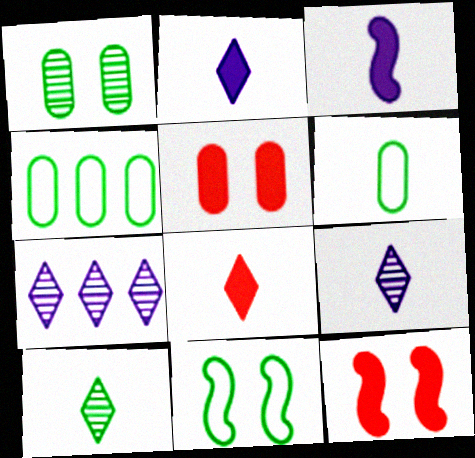[[4, 9, 12], 
[6, 7, 12]]